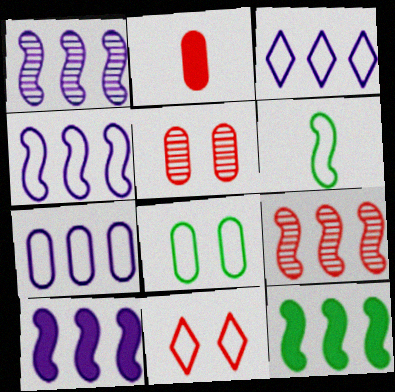[[1, 4, 10], 
[2, 9, 11], 
[3, 4, 7], 
[4, 9, 12], 
[6, 7, 11]]